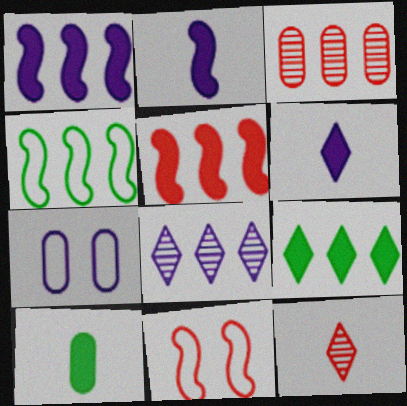[[2, 7, 8], 
[3, 7, 10], 
[8, 10, 11]]